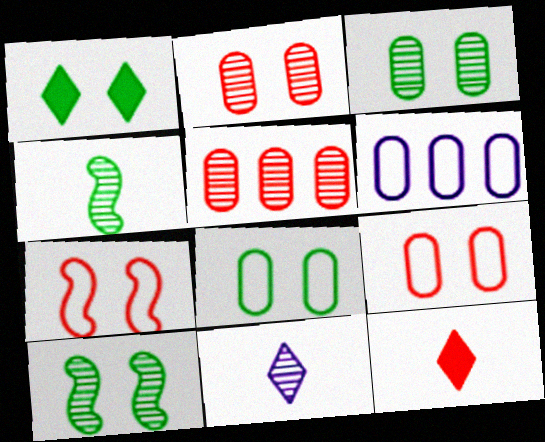[[1, 8, 10], 
[5, 7, 12], 
[5, 10, 11], 
[6, 10, 12]]